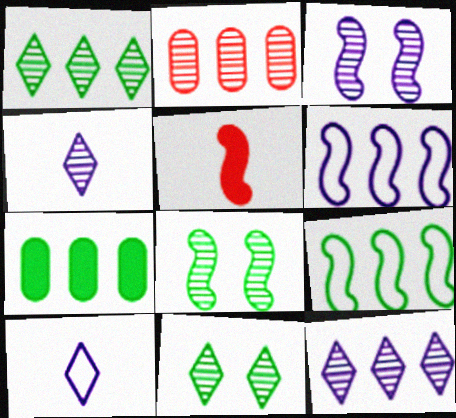[[1, 7, 9], 
[2, 4, 8], 
[3, 5, 9], 
[5, 6, 8]]